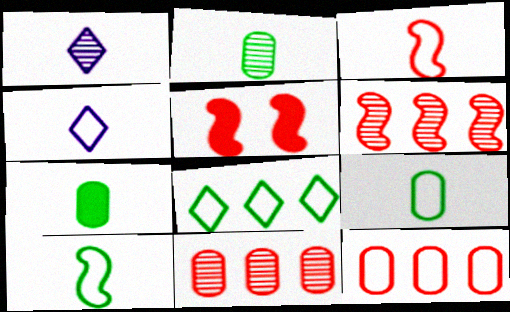[[1, 3, 7], 
[2, 7, 9], 
[3, 4, 9], 
[3, 5, 6]]